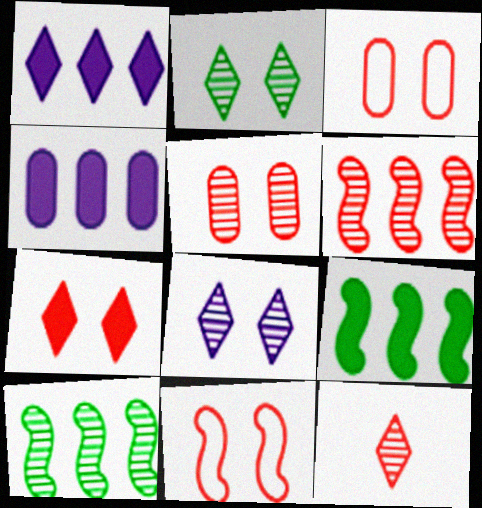[[5, 6, 12], 
[5, 7, 11]]